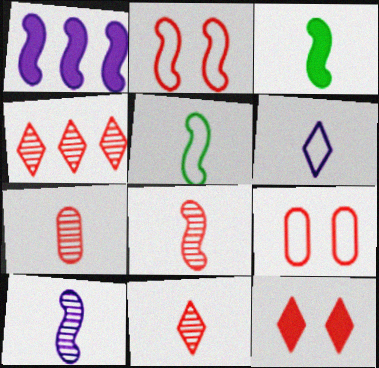[[3, 6, 7], 
[7, 8, 11]]